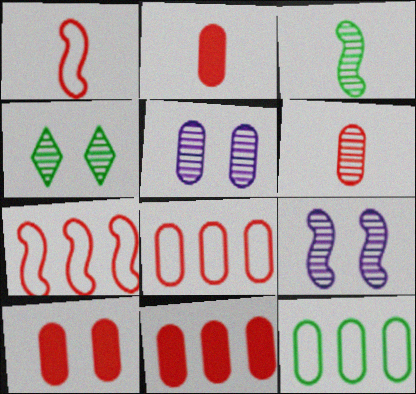[[2, 5, 12], 
[2, 10, 11], 
[6, 8, 10]]